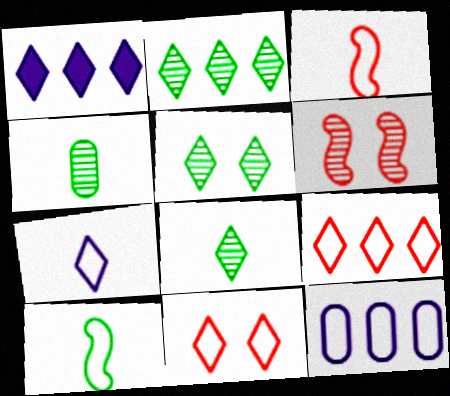[[1, 2, 9], 
[1, 8, 11], 
[2, 5, 8], 
[10, 11, 12]]